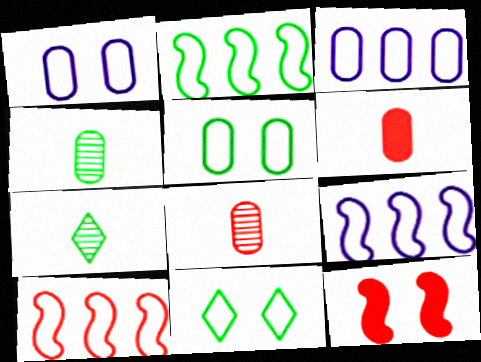[[2, 9, 10], 
[3, 7, 12]]